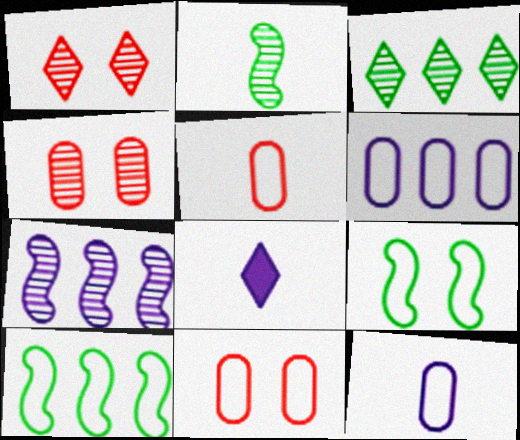[[2, 5, 8], 
[4, 8, 10]]